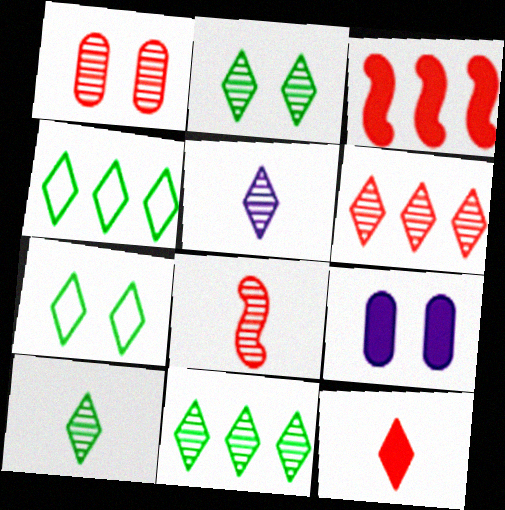[[1, 6, 8], 
[2, 5, 6], 
[2, 10, 11], 
[4, 8, 9]]